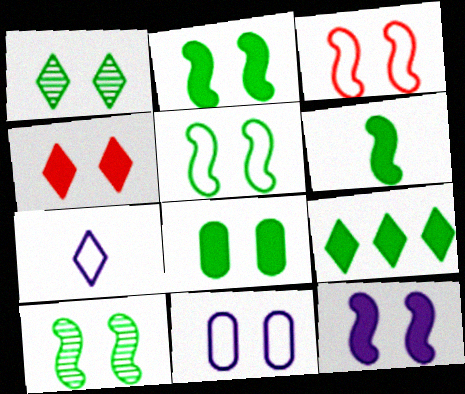[[1, 5, 8], 
[2, 5, 10], 
[3, 10, 12], 
[4, 8, 12], 
[4, 10, 11], 
[6, 8, 9]]